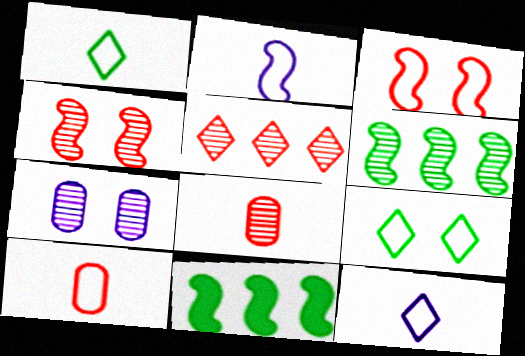[[1, 2, 10], 
[2, 4, 11], 
[4, 5, 8]]